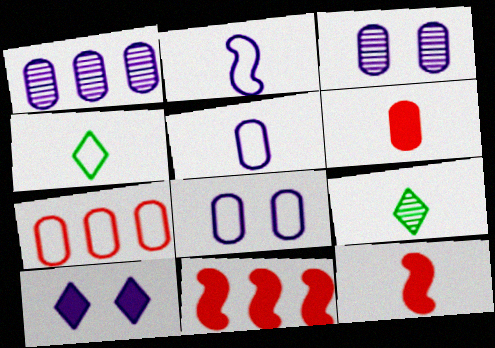[[1, 2, 10], 
[2, 6, 9], 
[3, 4, 11], 
[5, 9, 12], 
[8, 9, 11]]